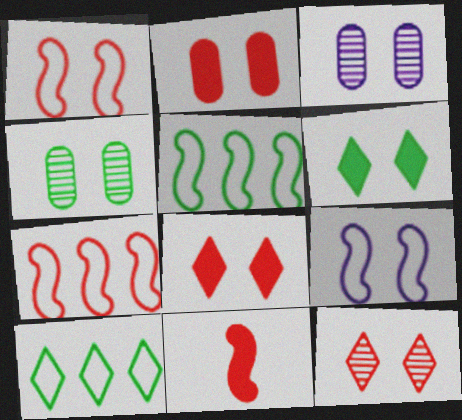[[1, 2, 12], 
[1, 3, 6], 
[3, 10, 11], 
[4, 8, 9]]